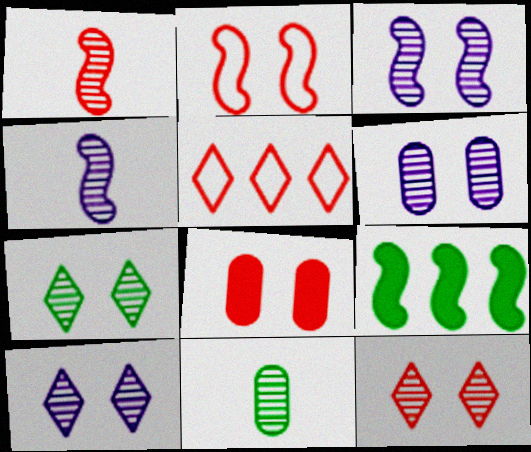[[1, 5, 8], 
[2, 4, 9], 
[2, 8, 12], 
[3, 6, 10], 
[7, 10, 12]]